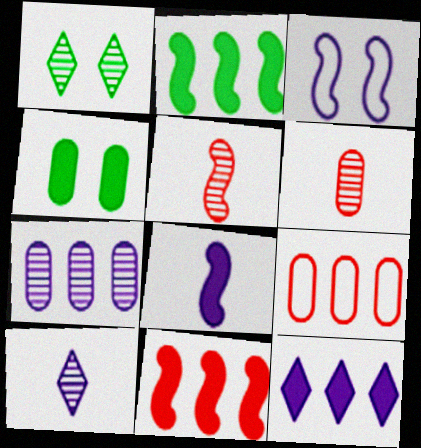[[1, 5, 7], 
[1, 8, 9], 
[2, 3, 5]]